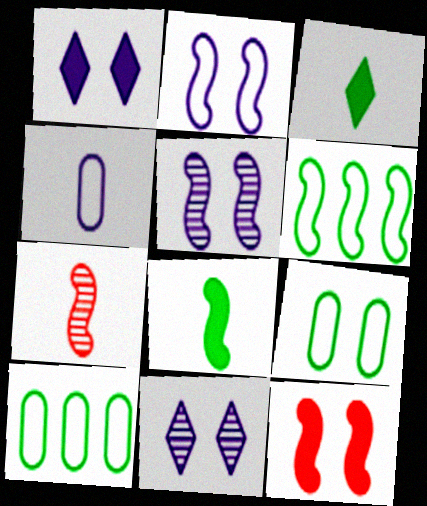[[1, 7, 10], 
[3, 4, 7], 
[9, 11, 12]]